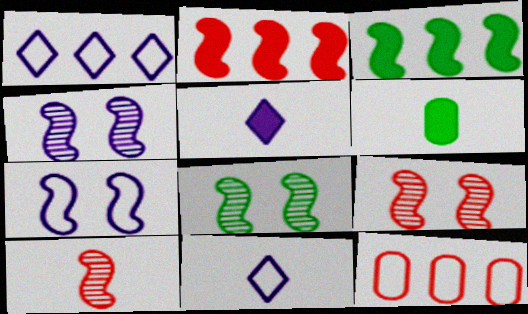[[1, 6, 9], 
[3, 7, 10], 
[4, 8, 9], 
[5, 8, 12], 
[6, 10, 11]]